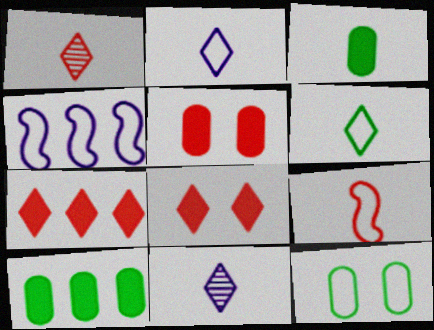[[3, 9, 11]]